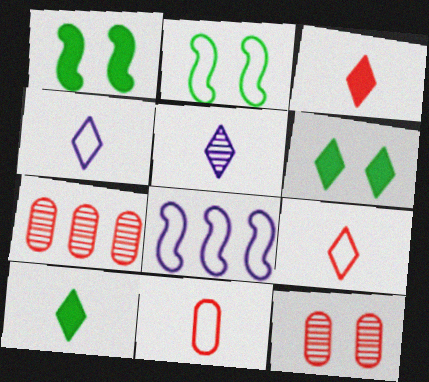[[1, 4, 7], 
[5, 9, 10], 
[8, 10, 12]]